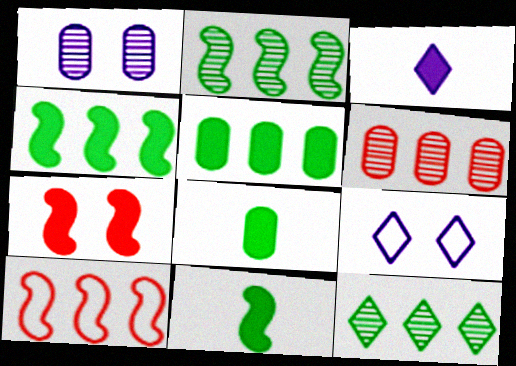[[3, 5, 7], 
[6, 9, 11]]